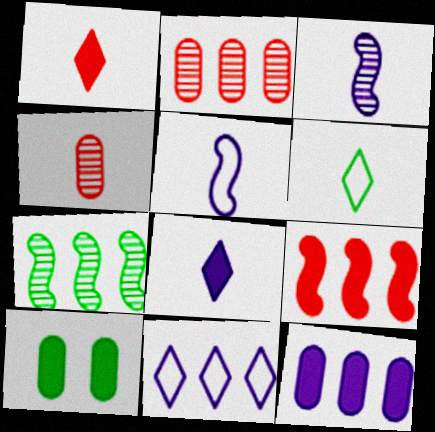[[6, 7, 10], 
[8, 9, 10]]